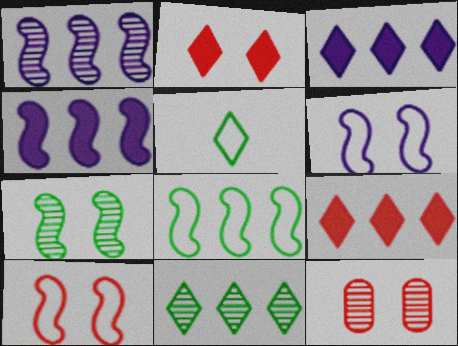[[2, 10, 12], 
[4, 5, 12]]